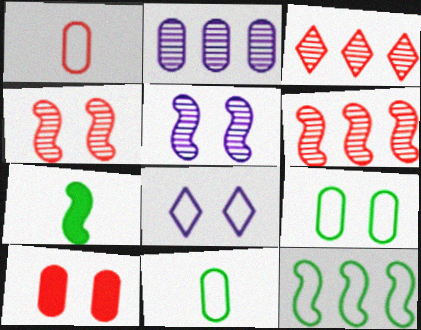[[1, 8, 12], 
[2, 10, 11]]